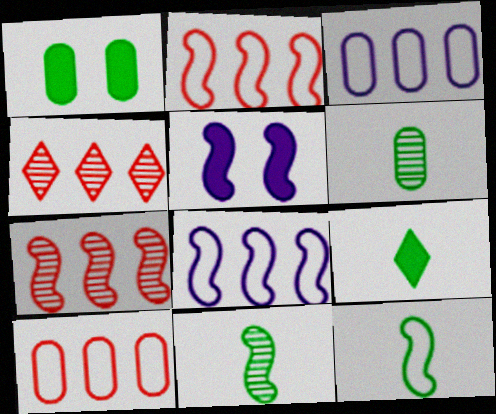[[2, 5, 11], 
[5, 7, 12], 
[6, 9, 12]]